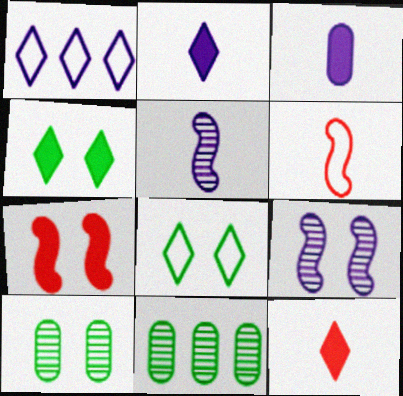[[1, 3, 9]]